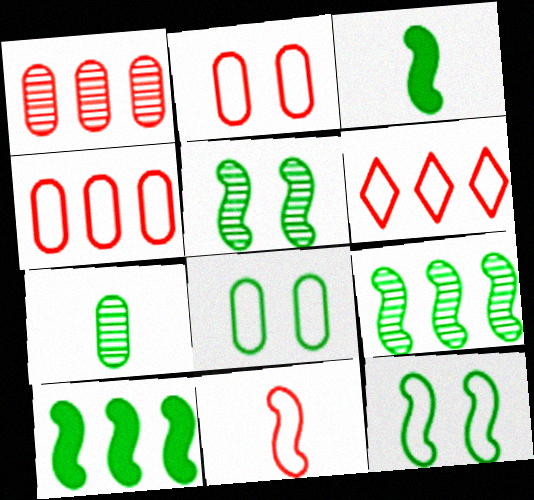[[2, 6, 11], 
[3, 9, 12]]